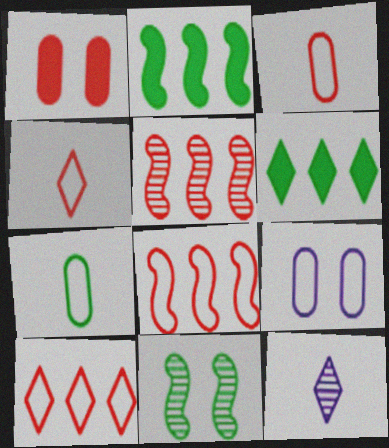[[1, 4, 5], 
[6, 7, 11]]